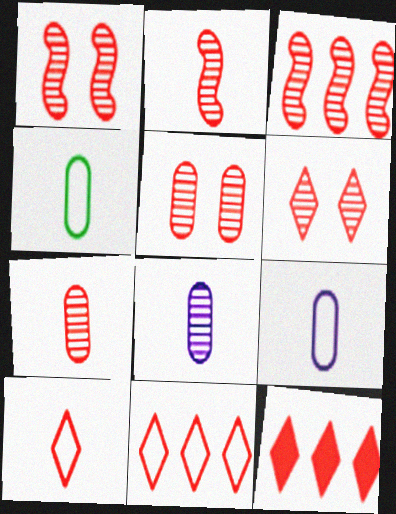[[1, 2, 3], 
[1, 5, 6], 
[3, 6, 7], 
[6, 10, 12]]